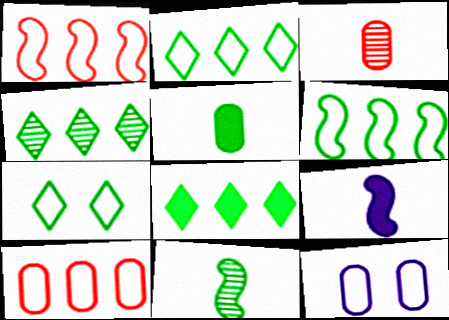[[2, 4, 8]]